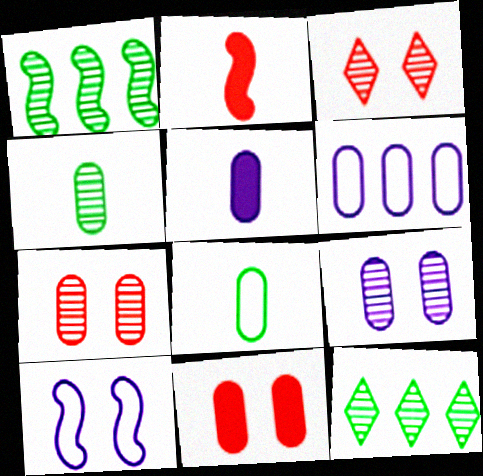[[1, 2, 10], 
[4, 6, 11], 
[5, 6, 9]]